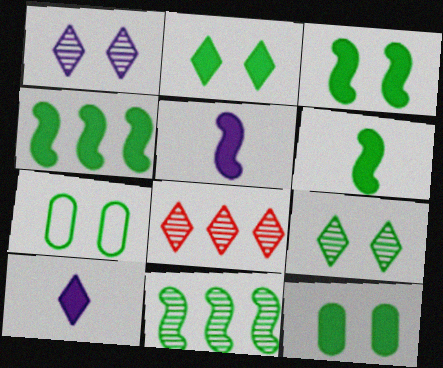[[2, 3, 12], 
[3, 4, 6], 
[3, 7, 9], 
[5, 7, 8]]